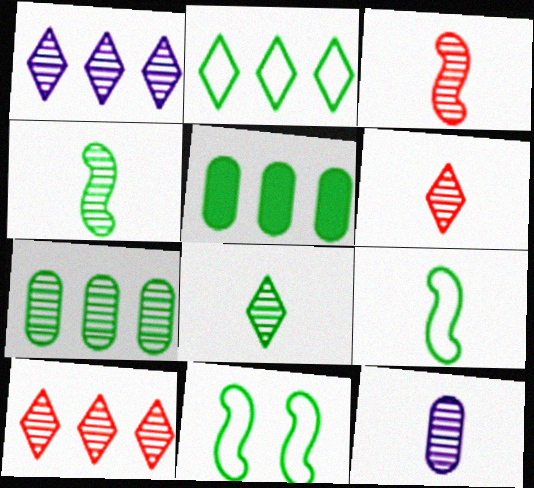[[3, 8, 12], 
[4, 6, 12], 
[5, 8, 11]]